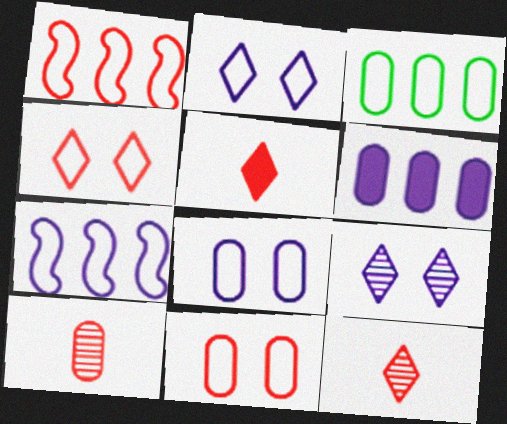[]